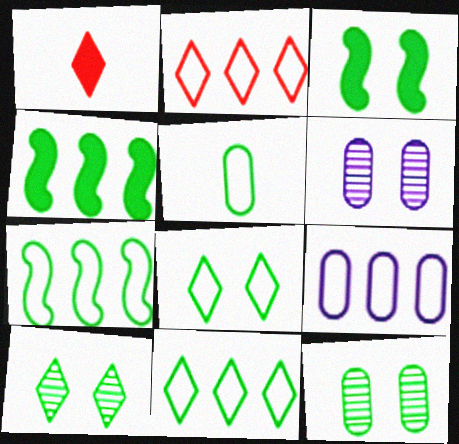[[1, 6, 7], 
[2, 7, 9], 
[3, 8, 12], 
[4, 5, 10], 
[5, 7, 8]]